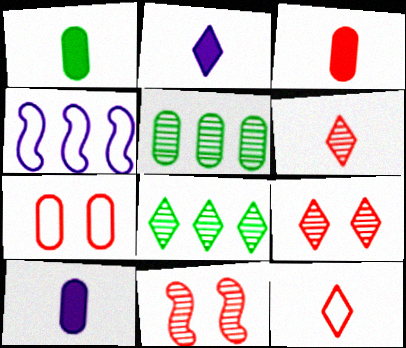[[1, 3, 10], 
[1, 4, 9], 
[5, 7, 10]]